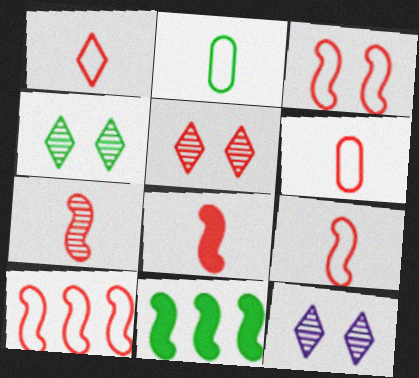[[1, 6, 9], 
[2, 4, 11], 
[3, 9, 10], 
[4, 5, 12], 
[6, 11, 12], 
[7, 8, 9]]